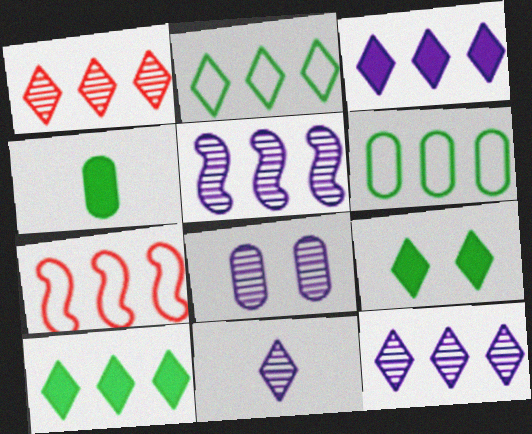[[1, 2, 3], 
[5, 8, 11]]